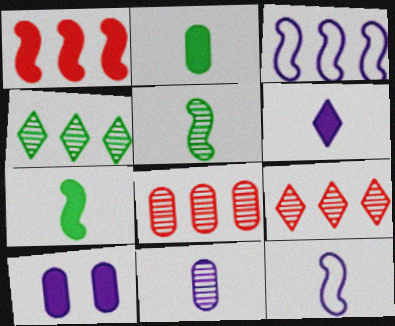[[6, 11, 12]]